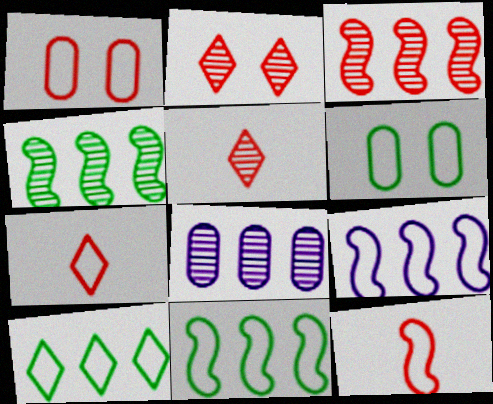[[6, 7, 9]]